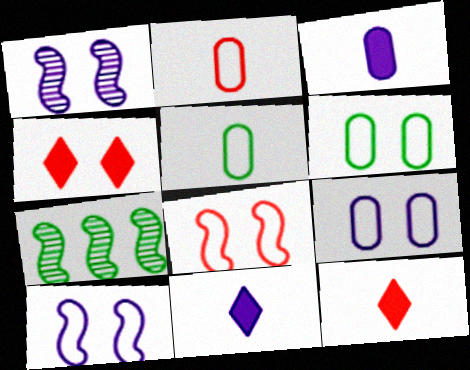[[1, 4, 6], 
[7, 9, 12]]